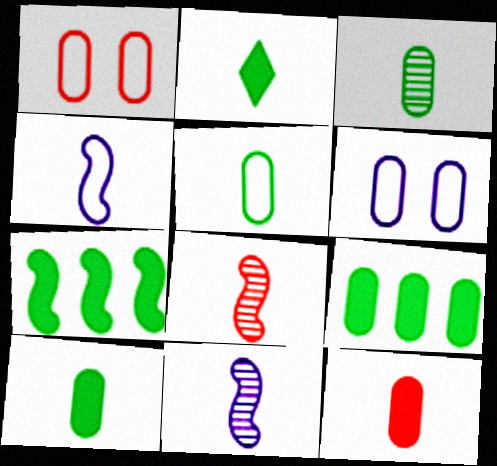[[3, 5, 10]]